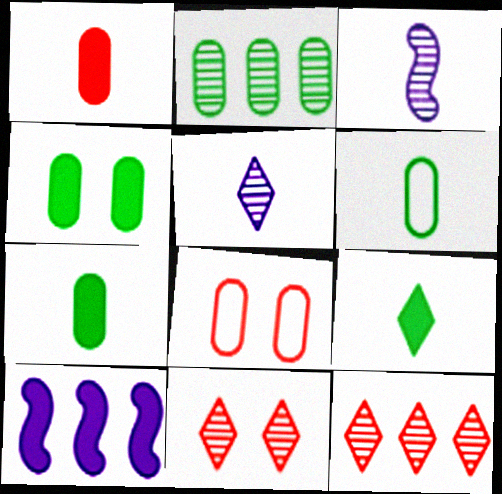[[2, 3, 11], 
[2, 4, 6], 
[6, 10, 11]]